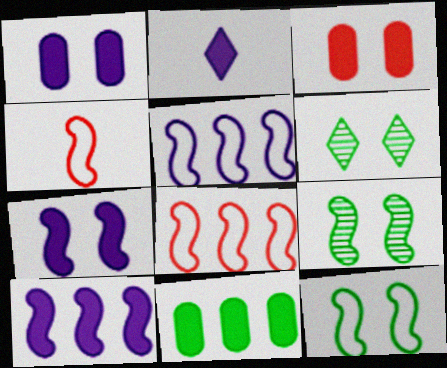[[1, 2, 10], 
[4, 5, 12], 
[4, 9, 10]]